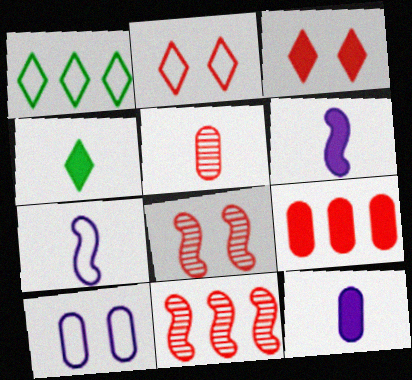[[1, 8, 12], 
[4, 5, 7], 
[4, 10, 11]]